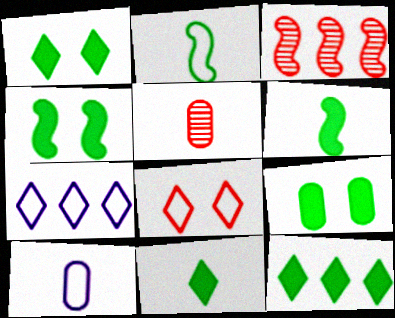[[1, 3, 10], 
[1, 4, 9], 
[1, 11, 12], 
[4, 5, 7], 
[6, 9, 12]]